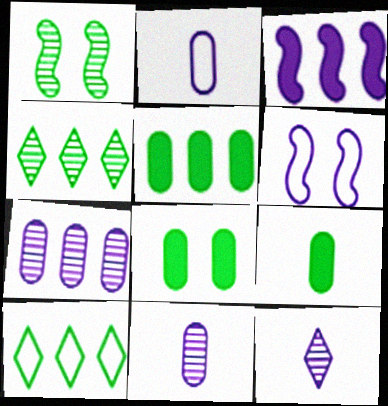[[1, 9, 10], 
[5, 8, 9]]